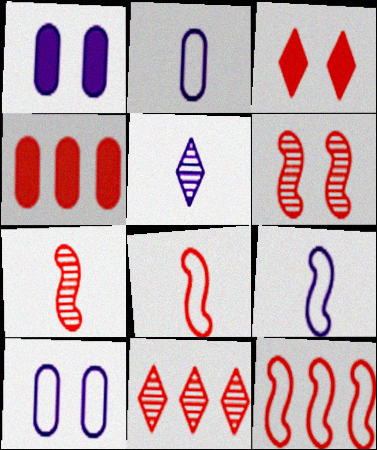[[4, 11, 12]]